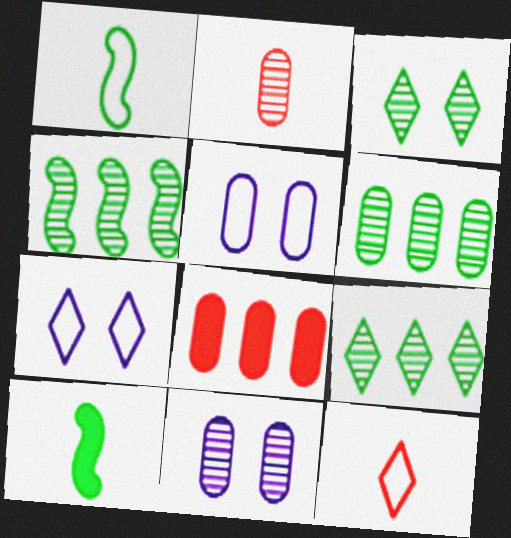[[2, 6, 11], 
[4, 6, 9]]